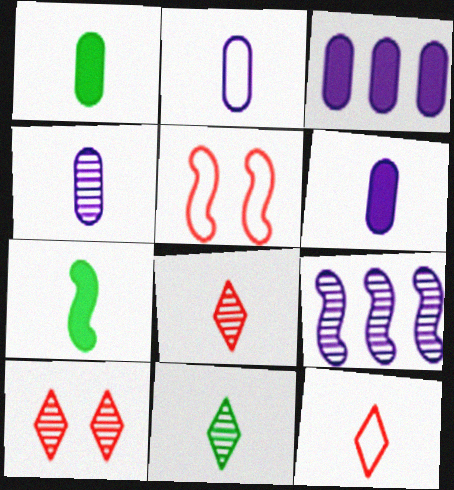[[2, 4, 6], 
[2, 7, 8], 
[3, 5, 11], 
[4, 7, 12], 
[5, 7, 9]]